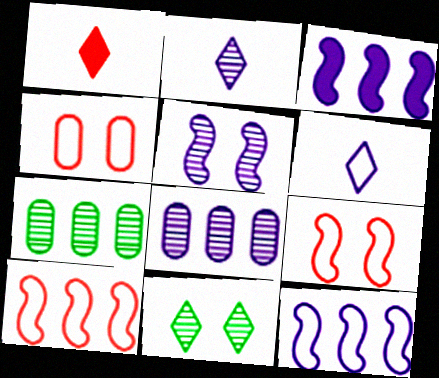[[2, 5, 8]]